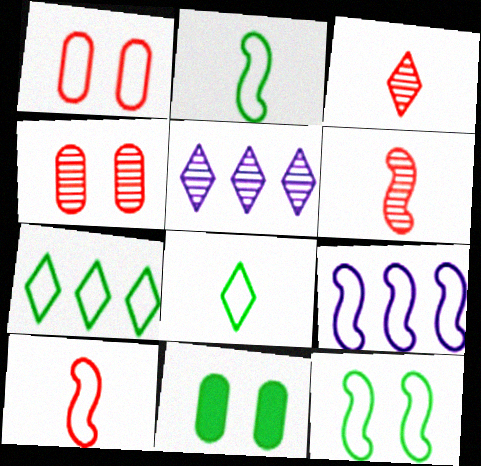[[1, 8, 9], 
[3, 9, 11], 
[5, 10, 11], 
[9, 10, 12]]